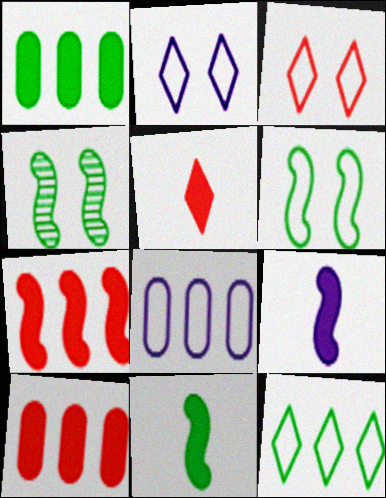[[4, 5, 8]]